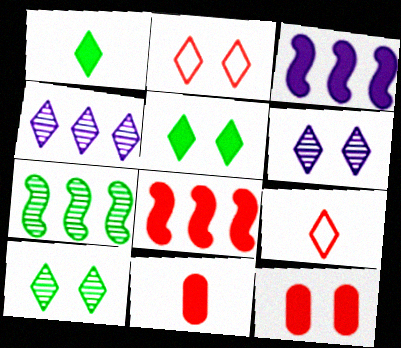[[1, 2, 4], 
[1, 3, 12], 
[2, 5, 6], 
[3, 5, 11], 
[4, 5, 9]]